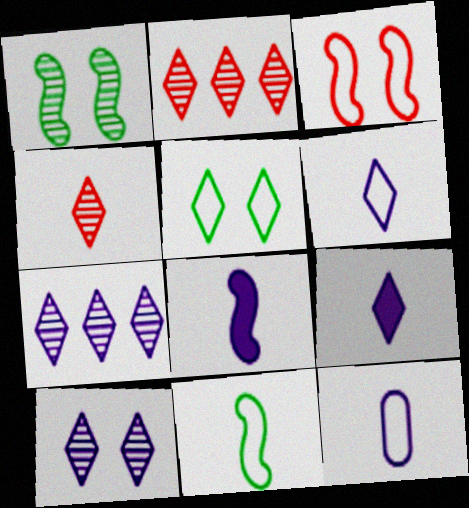[[2, 5, 9]]